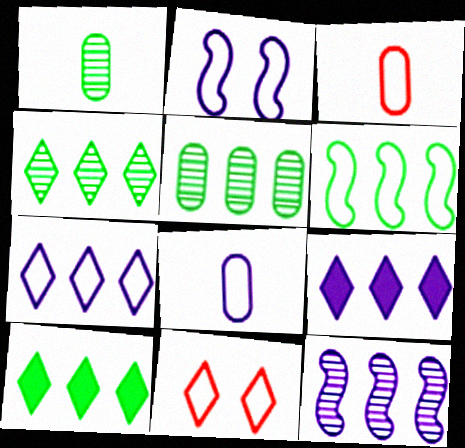[[2, 7, 8], 
[5, 6, 10], 
[6, 8, 11]]